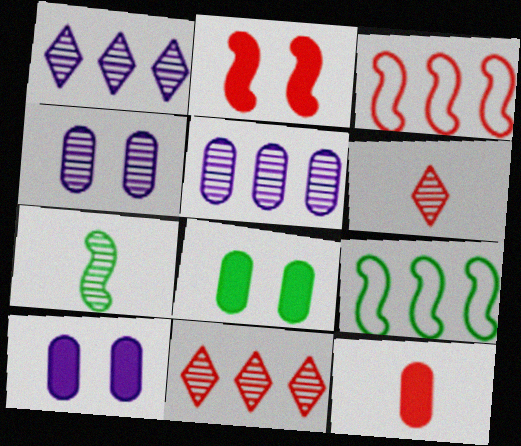[[4, 7, 11], 
[6, 9, 10]]